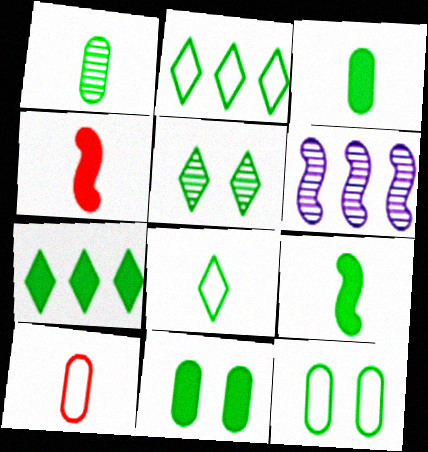[[1, 8, 9], 
[5, 7, 8], 
[7, 9, 11]]